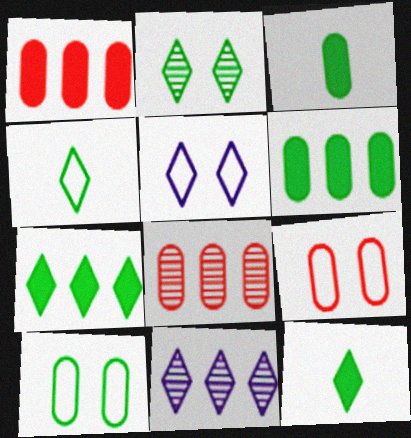[[2, 4, 7]]